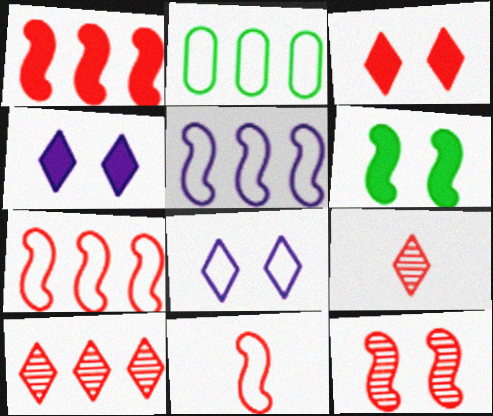[[1, 11, 12], 
[2, 8, 11]]